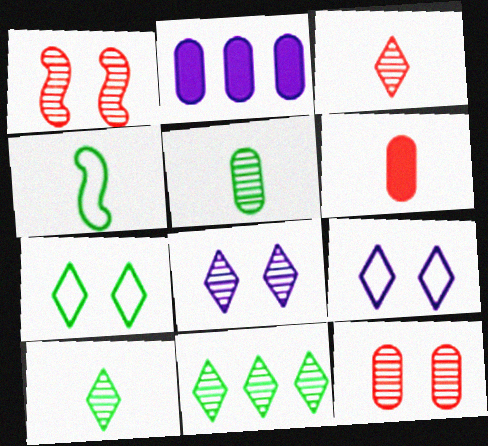[[3, 8, 11]]